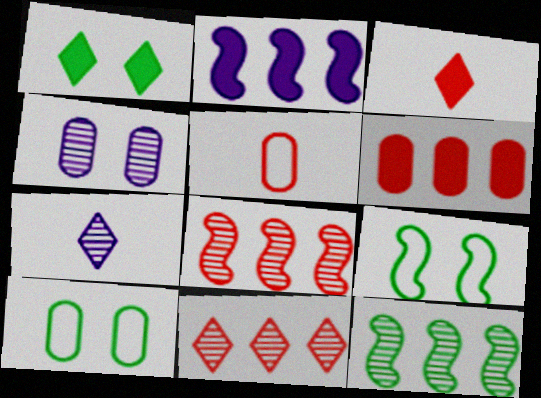[[6, 7, 9]]